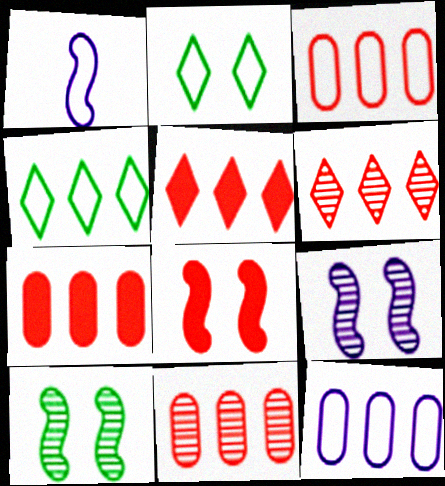[[1, 2, 3], 
[3, 7, 11]]